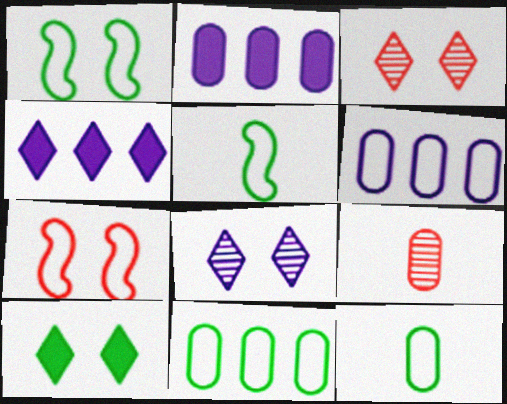[[1, 4, 9], 
[2, 3, 5]]